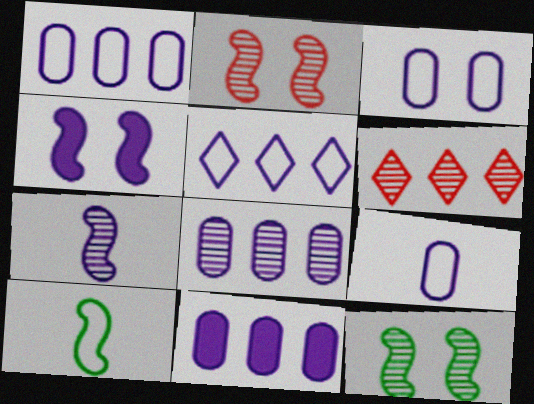[[1, 3, 9], 
[1, 8, 11]]